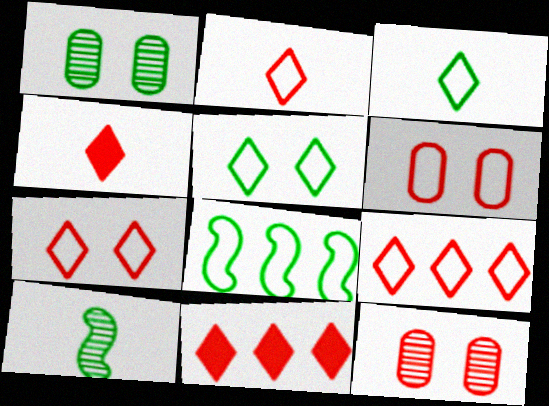[[2, 7, 9]]